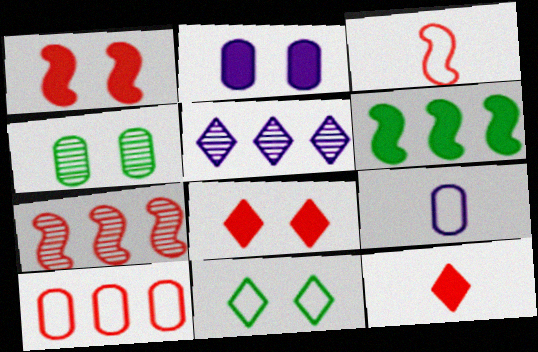[[1, 3, 7], 
[2, 6, 12], 
[5, 6, 10], 
[5, 11, 12]]